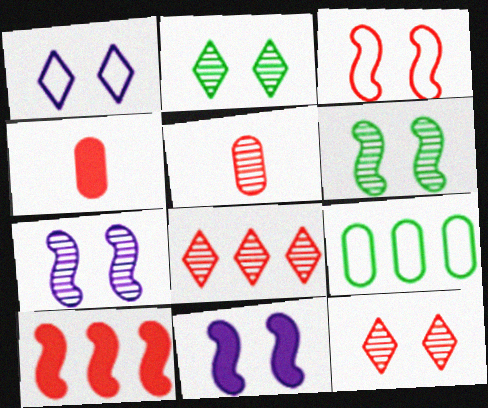[[3, 4, 8], 
[3, 6, 11]]